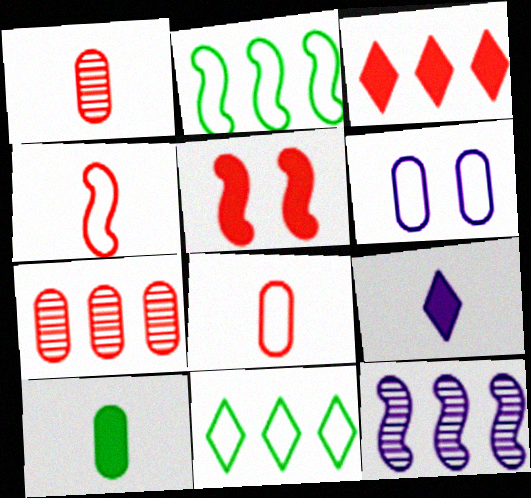[[4, 6, 11], 
[6, 7, 10], 
[6, 9, 12]]